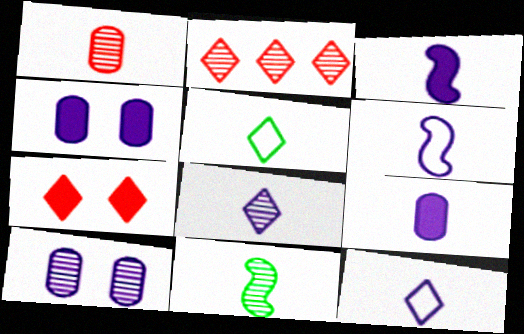[[1, 3, 5], 
[1, 8, 11], 
[2, 10, 11], 
[6, 8, 9]]